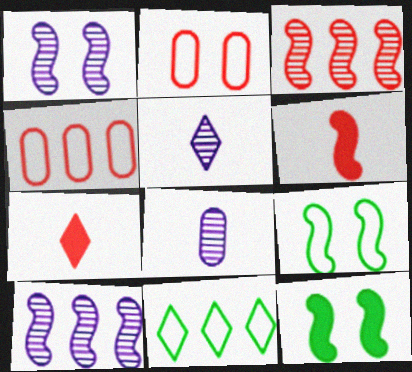[[2, 3, 7], 
[4, 5, 12], 
[6, 9, 10]]